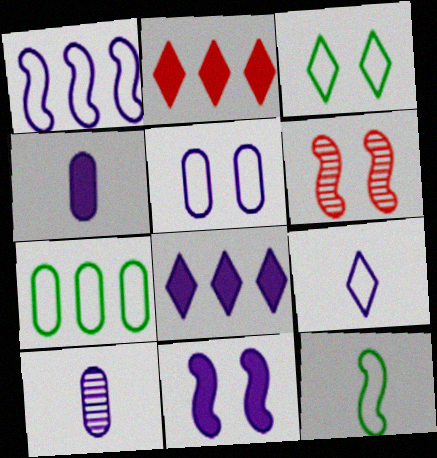[[1, 5, 9], 
[3, 7, 12], 
[4, 8, 11]]